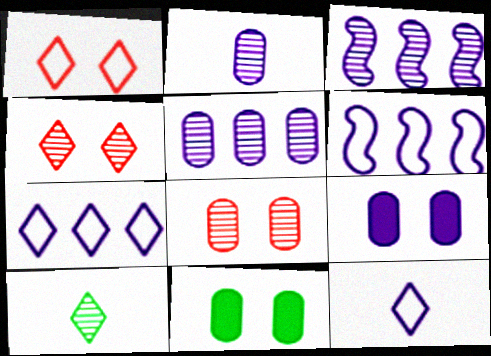[[3, 8, 10], 
[3, 9, 12]]